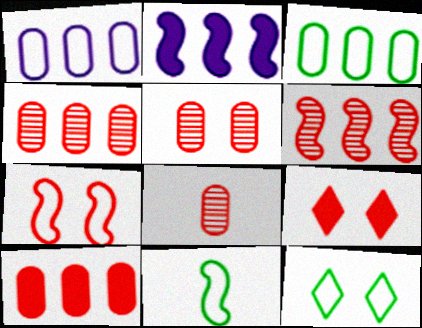[[2, 8, 12], 
[3, 11, 12], 
[4, 5, 8], 
[5, 7, 9]]